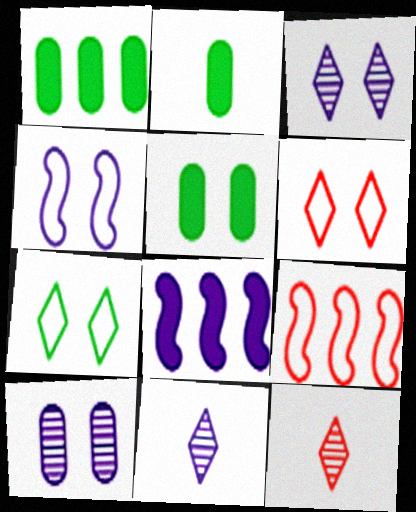[[1, 2, 5], 
[1, 4, 12], 
[2, 3, 9], 
[5, 9, 11]]